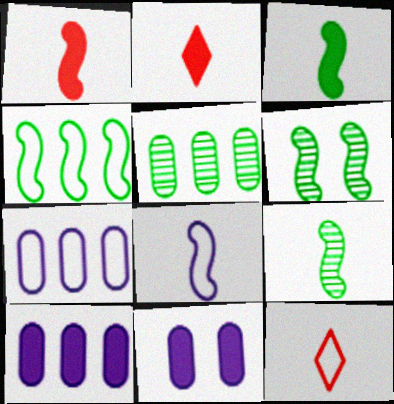[[1, 8, 9], 
[2, 6, 7], 
[3, 4, 6], 
[6, 10, 12]]